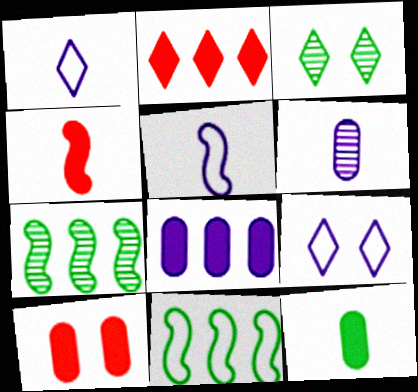[[1, 2, 3], 
[1, 7, 10], 
[2, 4, 10], 
[3, 11, 12], 
[8, 10, 12]]